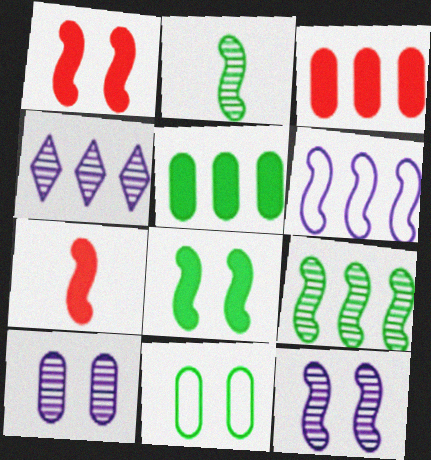[[1, 2, 6], 
[4, 7, 11]]